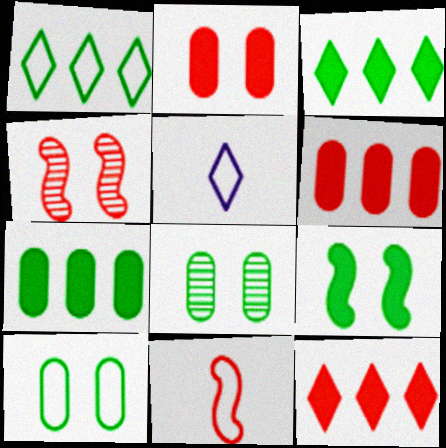[[4, 5, 7]]